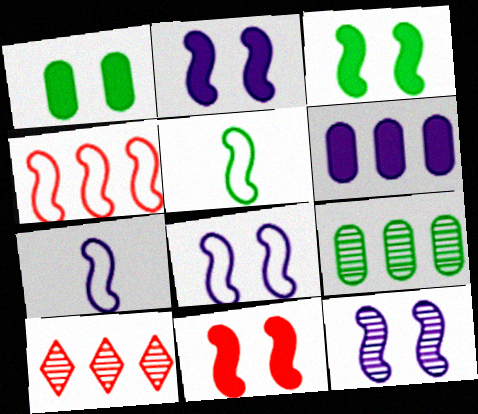[[1, 7, 10], 
[2, 3, 11], 
[2, 8, 12], 
[4, 5, 8]]